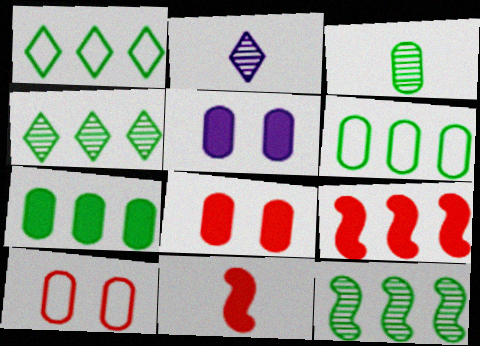[[1, 7, 12]]